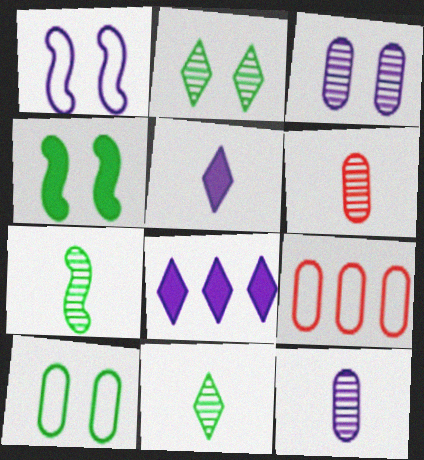[[1, 8, 12], 
[2, 4, 10]]